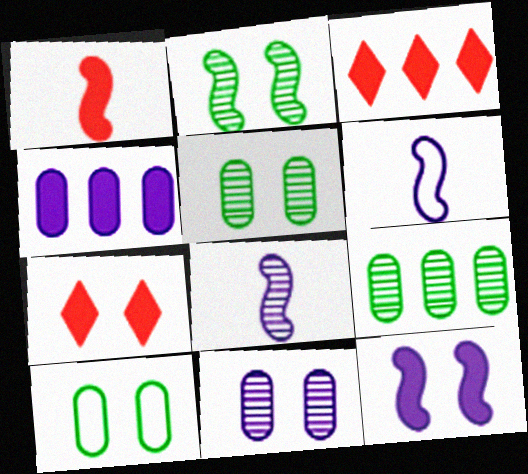[[3, 5, 6], 
[3, 8, 10], 
[6, 7, 9]]